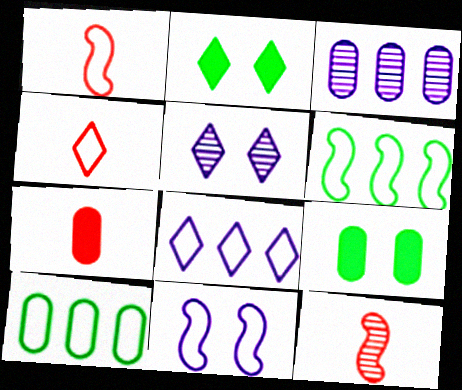[[1, 2, 3], 
[1, 6, 11], 
[4, 7, 12], 
[4, 10, 11], 
[5, 6, 7], 
[8, 9, 12]]